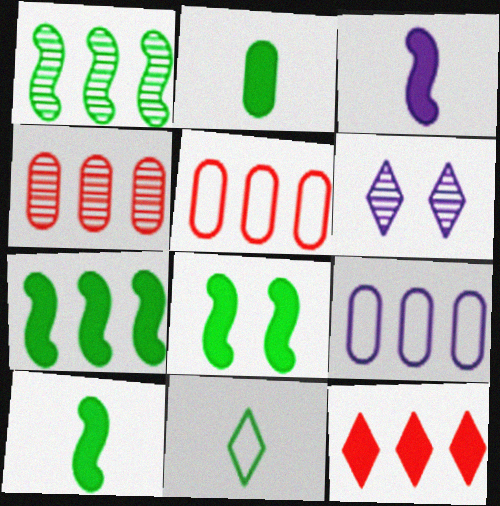[[1, 9, 12], 
[3, 6, 9], 
[5, 6, 10], 
[6, 11, 12], 
[7, 8, 10]]